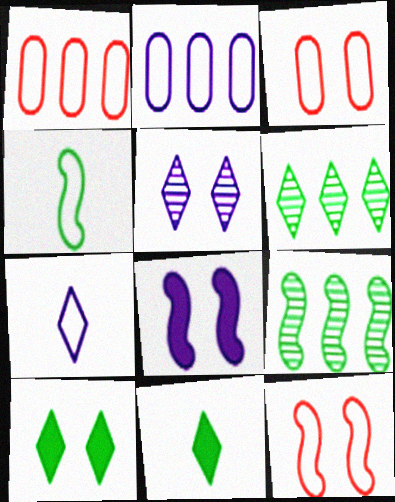[]